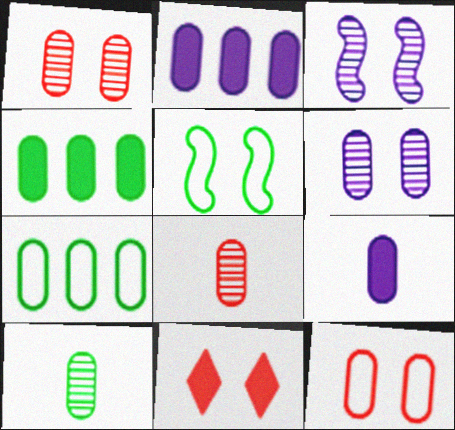[[1, 7, 9], 
[2, 10, 12], 
[5, 6, 11]]